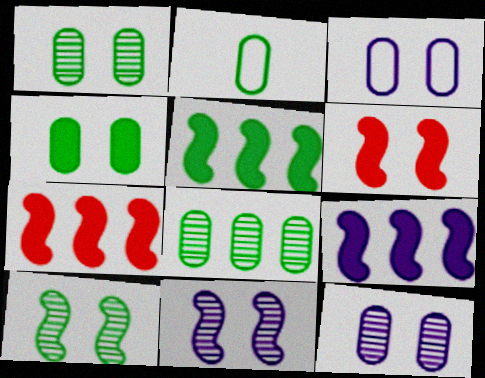[[2, 4, 8], 
[5, 7, 9]]